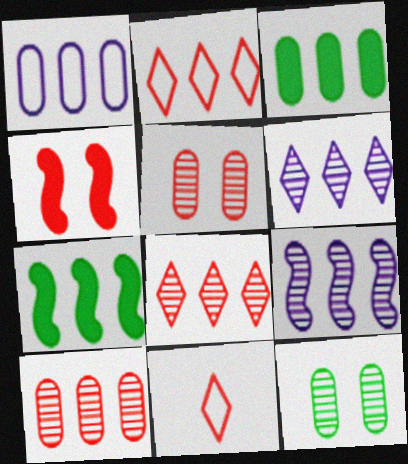[[1, 3, 10], 
[1, 7, 8], 
[2, 3, 9], 
[4, 10, 11]]